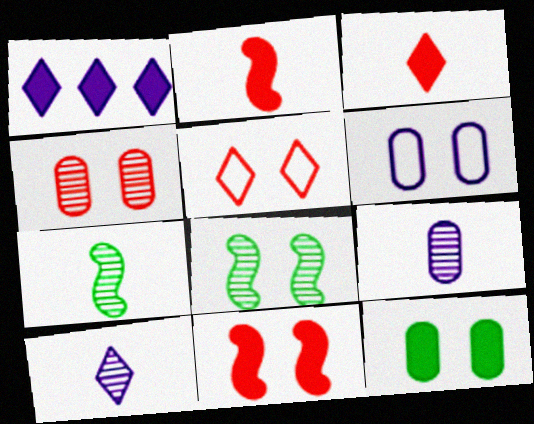[[1, 2, 12], 
[4, 5, 11], 
[4, 6, 12]]